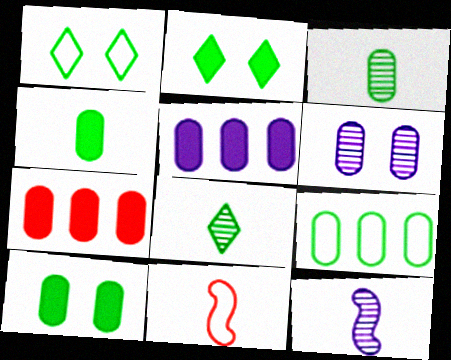[[1, 7, 12], 
[3, 9, 10]]